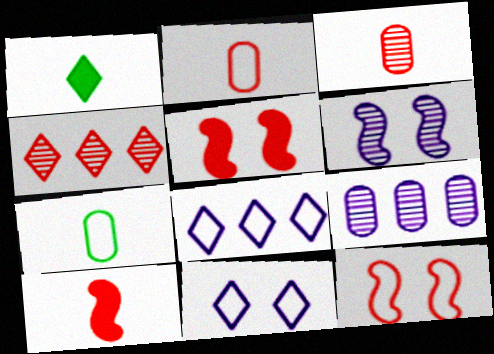[[1, 4, 11], 
[1, 9, 12], 
[2, 4, 5], 
[7, 8, 12]]